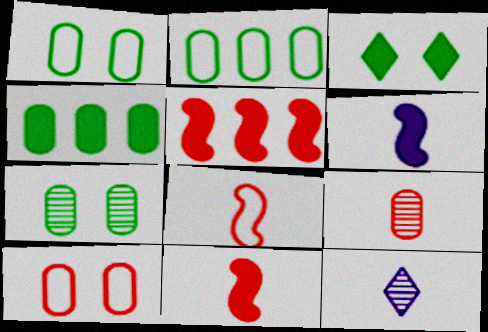[[1, 5, 12]]